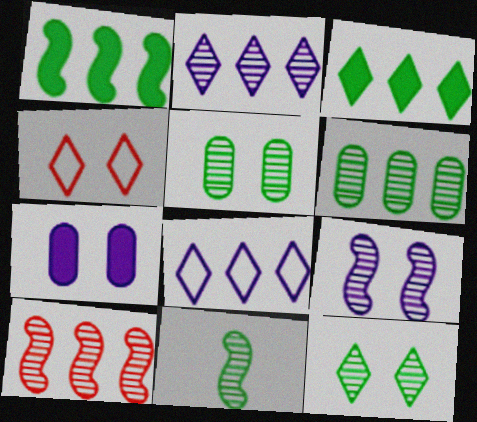[[2, 6, 10], 
[6, 11, 12], 
[9, 10, 11]]